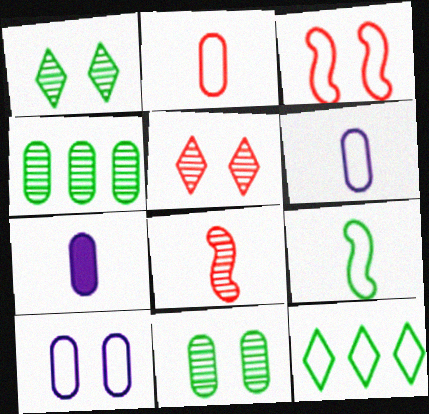[[3, 6, 12]]